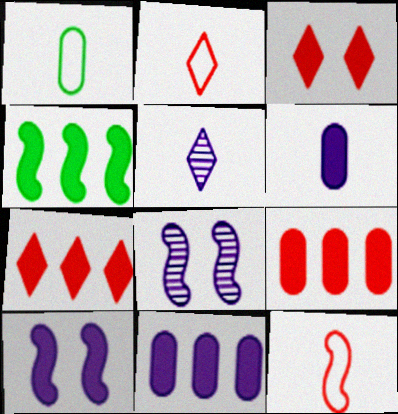[[1, 7, 8], 
[3, 4, 6], 
[4, 7, 11], 
[4, 8, 12]]